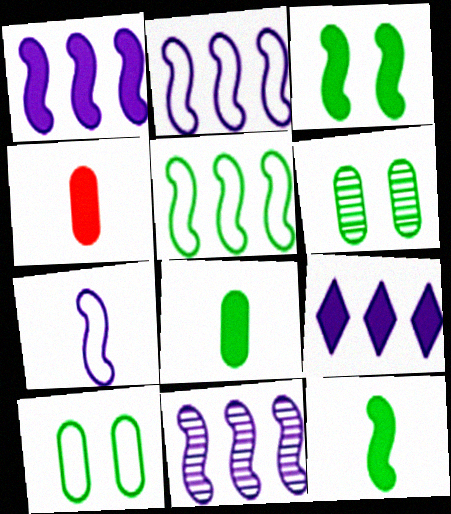[[1, 2, 11], 
[3, 4, 9]]